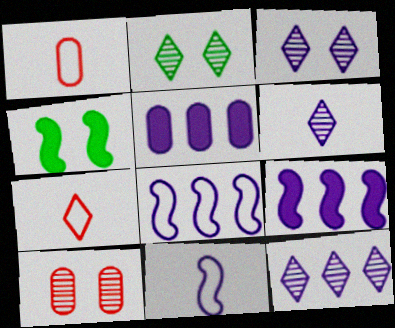[[1, 2, 9], 
[1, 4, 12], 
[3, 5, 11], 
[3, 6, 12], 
[5, 8, 12]]